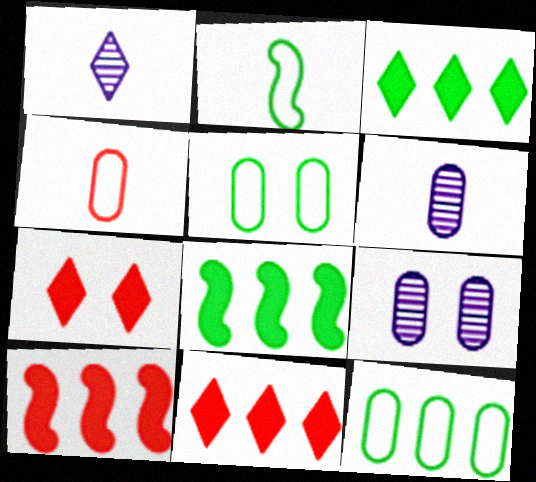[[1, 5, 10], 
[2, 9, 11]]